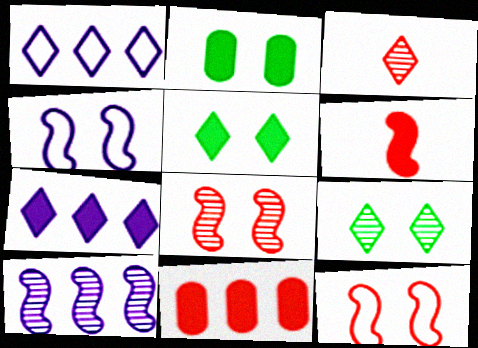[[1, 3, 5], 
[2, 6, 7], 
[3, 11, 12]]